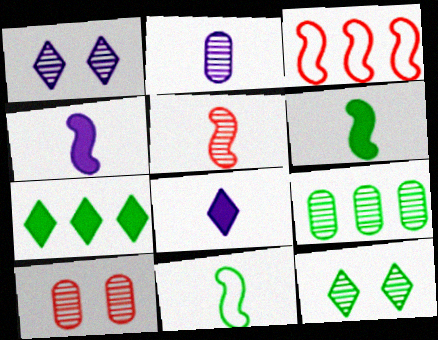[[1, 5, 9], 
[2, 9, 10], 
[4, 5, 11]]